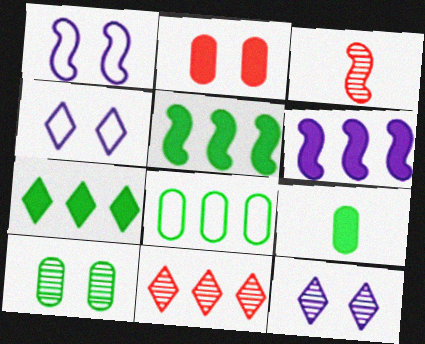[[1, 3, 5], 
[1, 9, 11], 
[6, 8, 11], 
[8, 9, 10]]